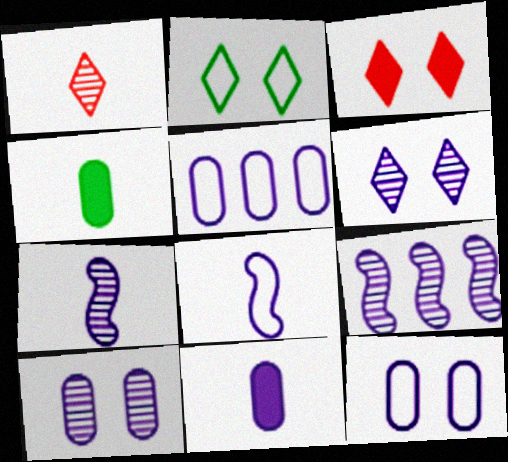[[1, 4, 8], 
[2, 3, 6], 
[5, 10, 11]]